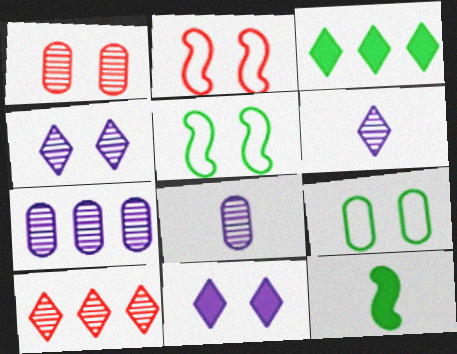[[1, 5, 11], 
[2, 3, 8]]